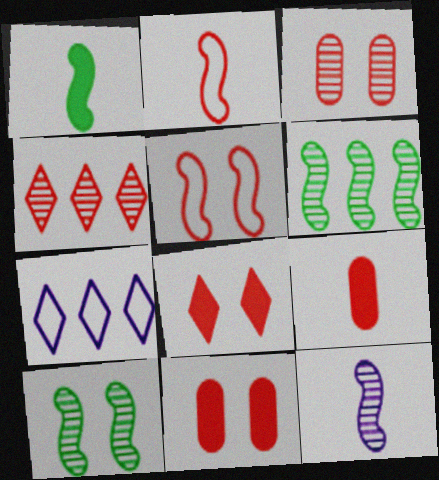[[1, 2, 12], 
[1, 3, 7], 
[2, 4, 11], 
[3, 5, 8], 
[4, 5, 9], 
[7, 9, 10]]